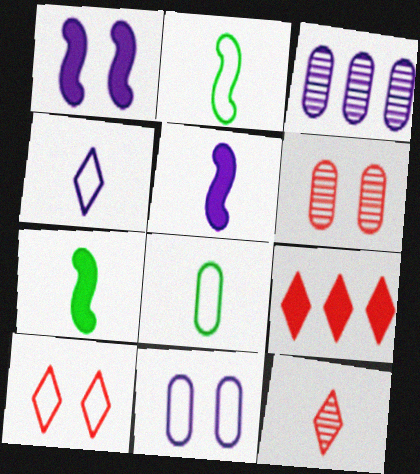[[1, 3, 4], 
[3, 7, 10], 
[5, 8, 12], 
[9, 10, 12]]